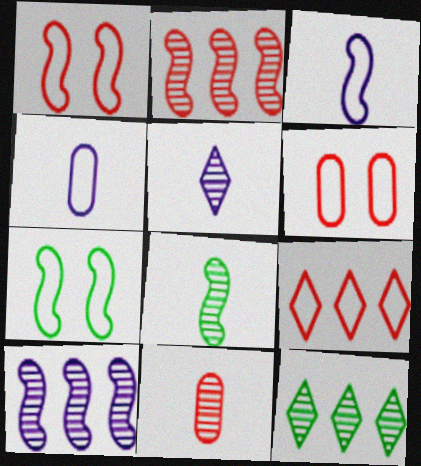[[4, 7, 9], 
[5, 8, 11]]